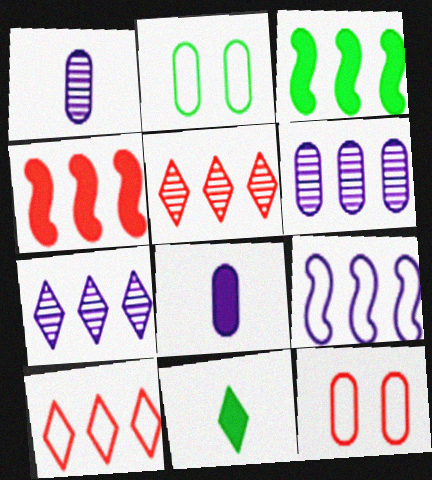[[3, 6, 10]]